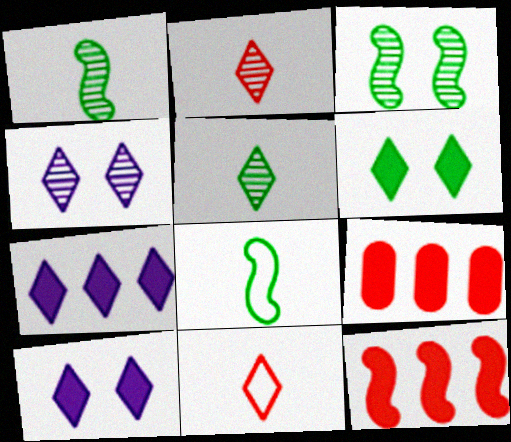[[4, 8, 9]]